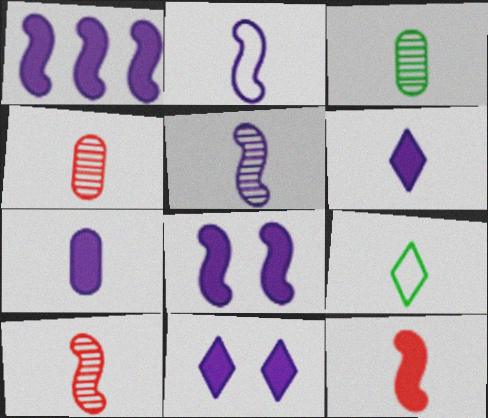[[1, 7, 11], 
[7, 9, 10]]